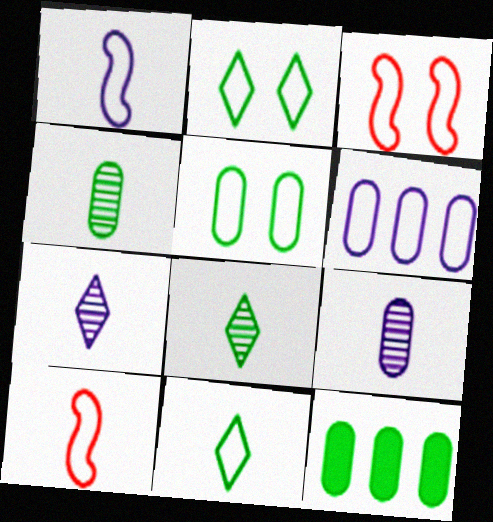[[2, 6, 10], 
[3, 6, 11], 
[3, 7, 12], 
[4, 5, 12]]